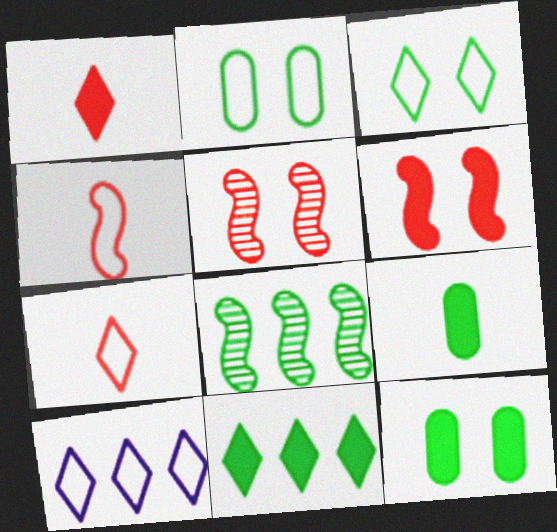[[2, 4, 10], 
[3, 7, 10], 
[3, 8, 9], 
[5, 9, 10]]